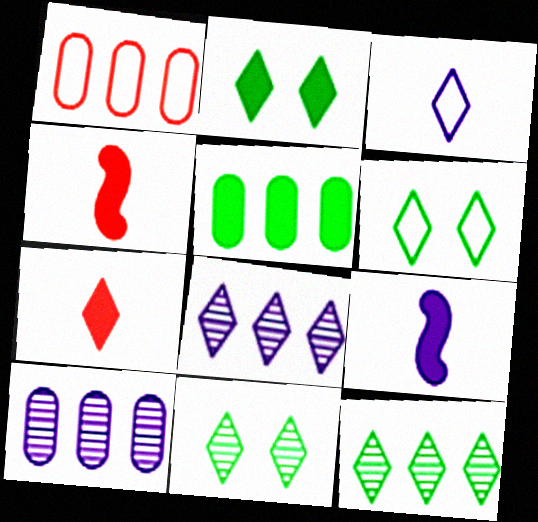[[1, 5, 10], 
[1, 9, 11], 
[2, 6, 11], 
[4, 6, 10], 
[6, 7, 8]]